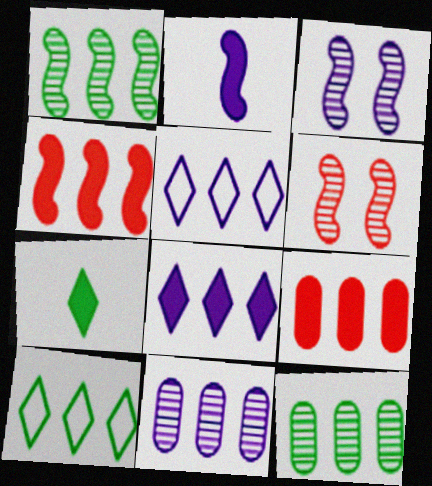[[1, 5, 9], 
[4, 5, 12], 
[4, 10, 11]]